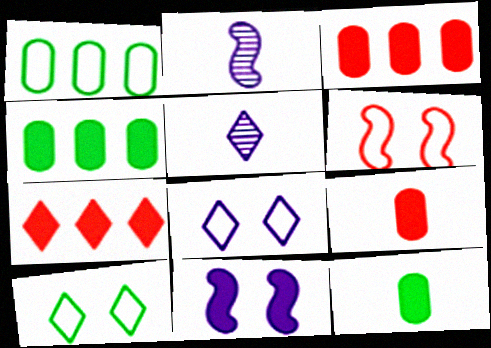[[2, 3, 10], 
[4, 5, 6], 
[5, 7, 10], 
[7, 11, 12]]